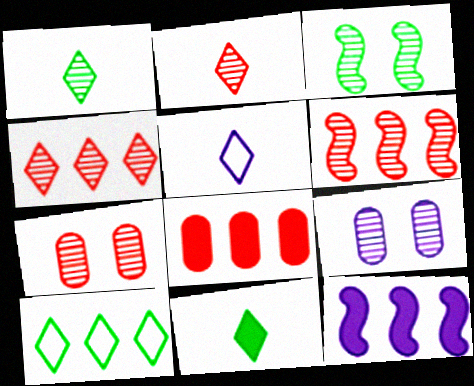[[1, 6, 9], 
[2, 5, 11], 
[2, 6, 7], 
[3, 5, 8], 
[5, 9, 12]]